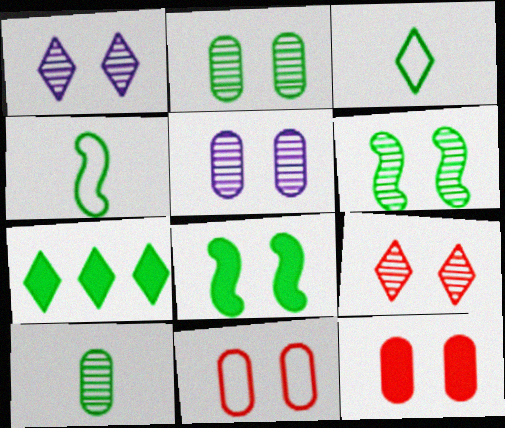[[1, 8, 11], 
[2, 4, 7], 
[5, 6, 9]]